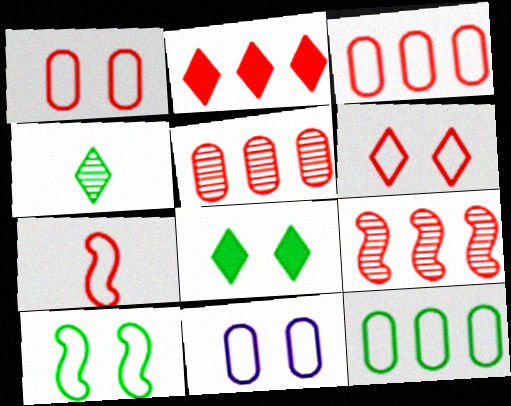[[2, 3, 9], 
[3, 6, 7], 
[6, 10, 11]]